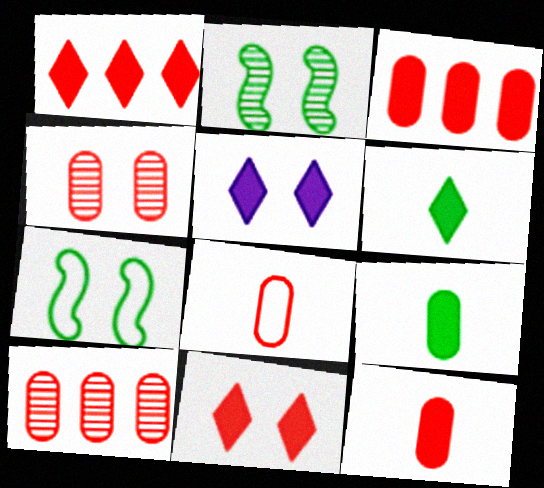[[1, 5, 6], 
[3, 4, 8], 
[4, 5, 7]]